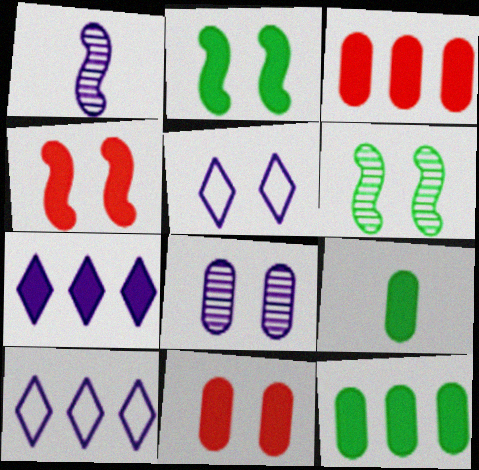[[4, 7, 9], 
[5, 6, 11]]